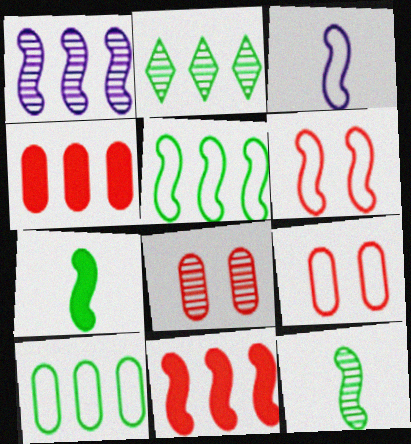[[1, 5, 11], 
[1, 6, 7], 
[3, 5, 6]]